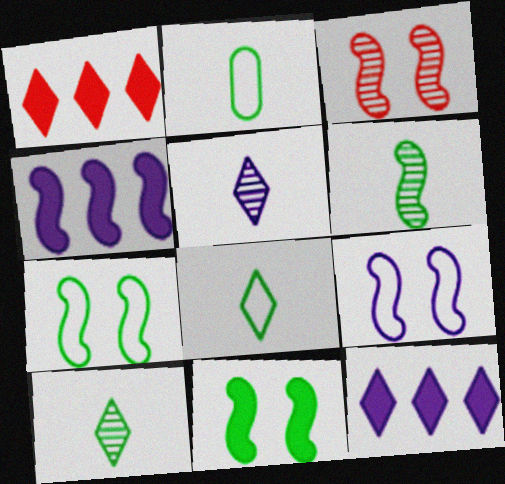[[2, 3, 12], 
[3, 9, 11]]